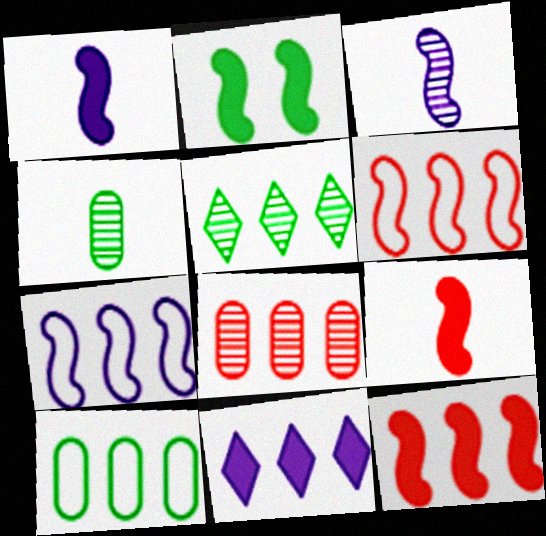[[1, 2, 12], 
[2, 3, 6]]